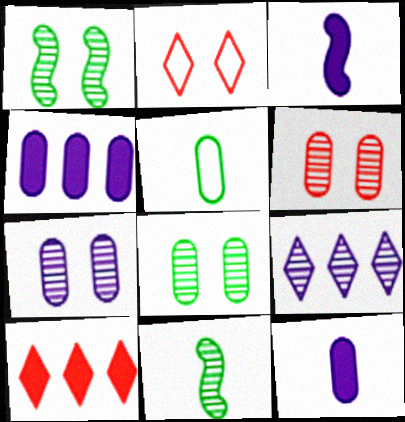[[2, 4, 11], 
[4, 5, 6], 
[6, 7, 8], 
[6, 9, 11]]